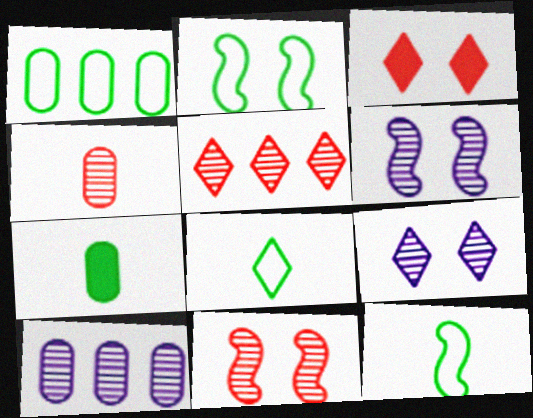[[1, 2, 8], 
[3, 10, 12], 
[4, 5, 11]]